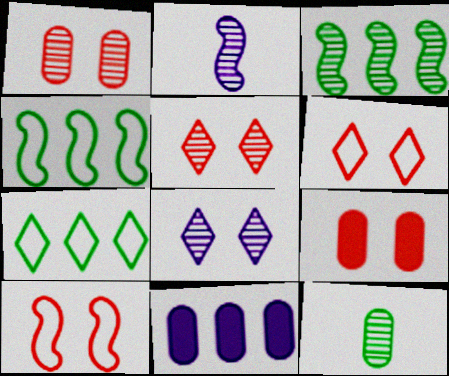[[2, 7, 9], 
[5, 9, 10]]